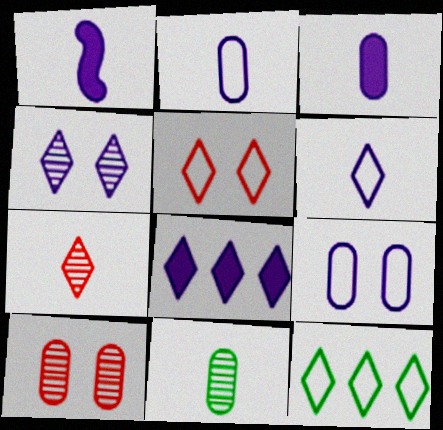[[1, 10, 12], 
[4, 6, 8], 
[5, 6, 12]]